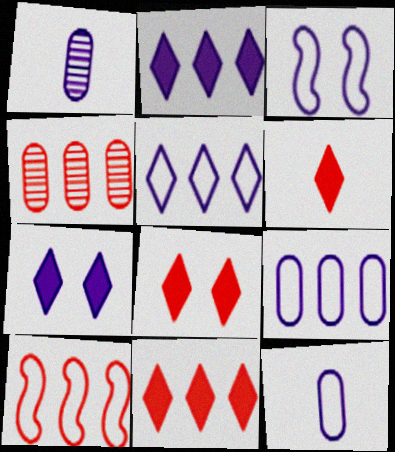[[1, 2, 3], 
[3, 5, 12], 
[4, 10, 11], 
[6, 8, 11]]